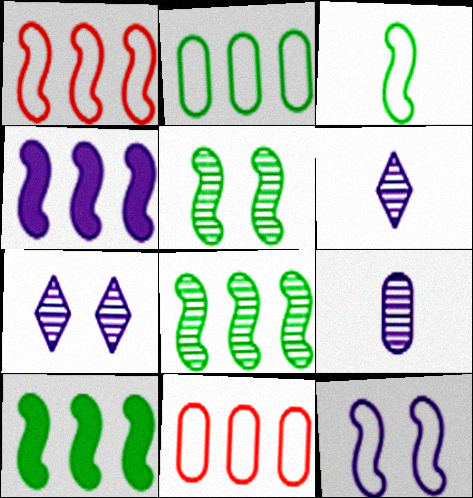[[1, 3, 12], 
[1, 4, 8], 
[3, 5, 10]]